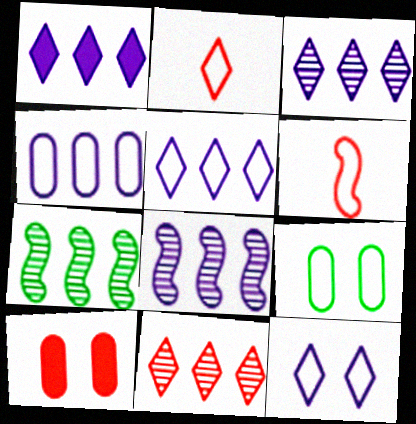[[1, 3, 5], 
[1, 4, 8], 
[5, 6, 9], 
[6, 10, 11]]